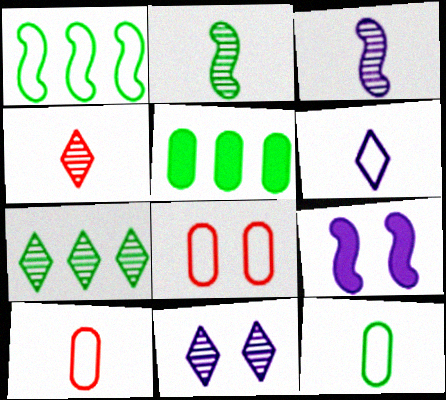[[1, 5, 7], 
[1, 6, 8], 
[4, 7, 11], 
[7, 9, 10]]